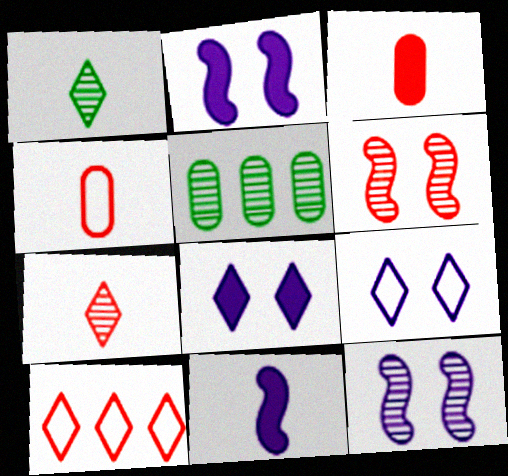[[1, 4, 11], 
[1, 8, 10], 
[3, 6, 10], 
[5, 7, 12]]